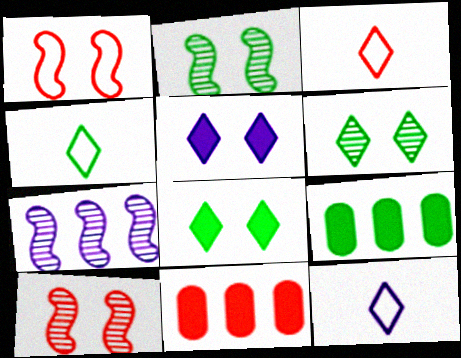[[2, 4, 9], 
[2, 11, 12], 
[3, 4, 12], 
[3, 10, 11], 
[9, 10, 12]]